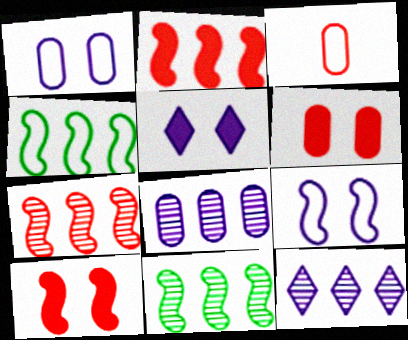[[3, 5, 11]]